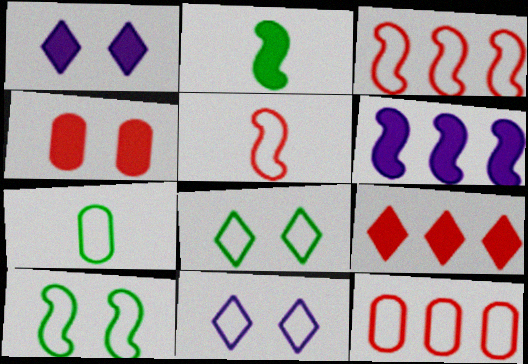[[3, 7, 11]]